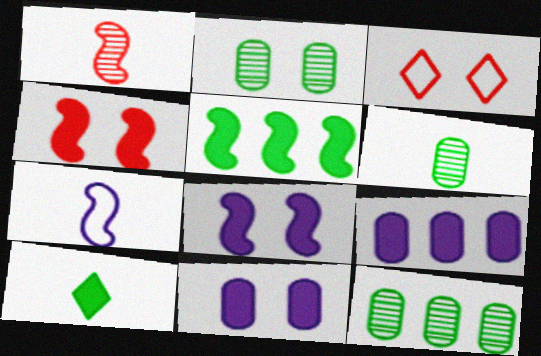[[2, 3, 8], 
[2, 6, 12], 
[4, 9, 10]]